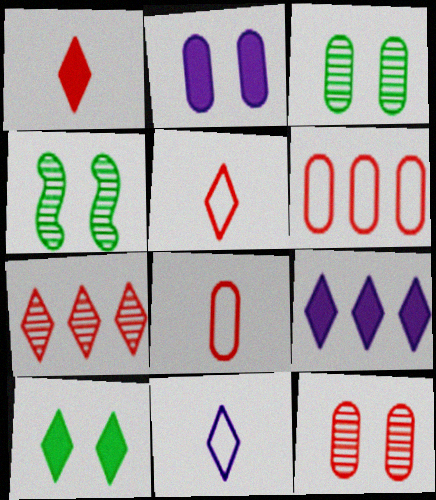[[1, 9, 10], 
[4, 8, 9], 
[7, 10, 11]]